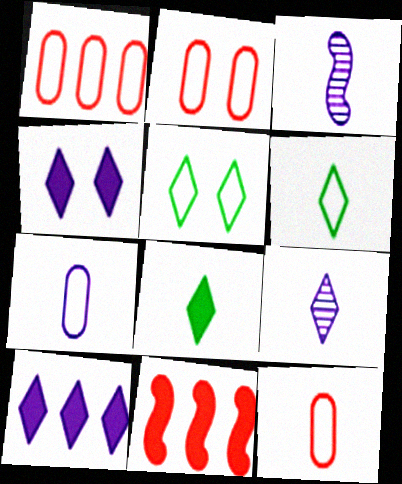[[1, 2, 12], 
[3, 8, 12]]